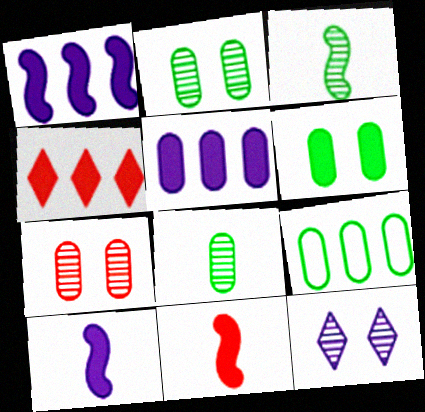[[4, 6, 10], 
[6, 8, 9], 
[9, 11, 12]]